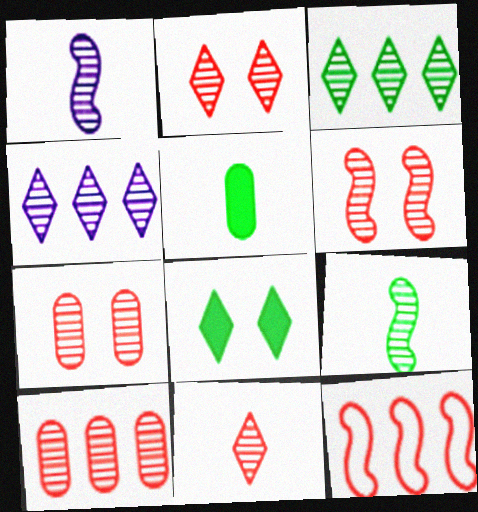[[1, 3, 7], 
[2, 6, 7], 
[4, 7, 9], 
[6, 10, 11]]